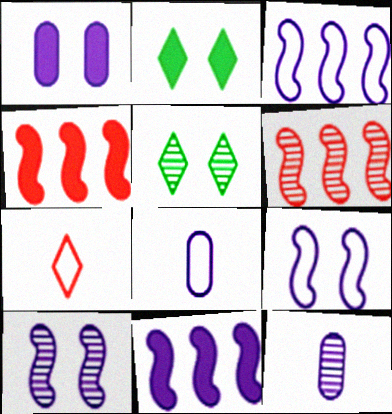[[2, 6, 8], 
[4, 5, 8], 
[5, 6, 12]]